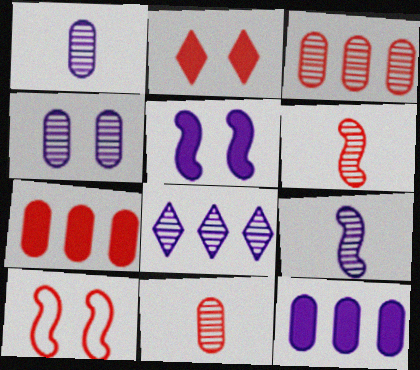[[4, 8, 9]]